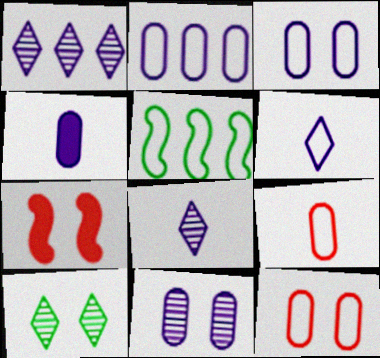[[2, 4, 11], 
[3, 7, 10], 
[5, 6, 12]]